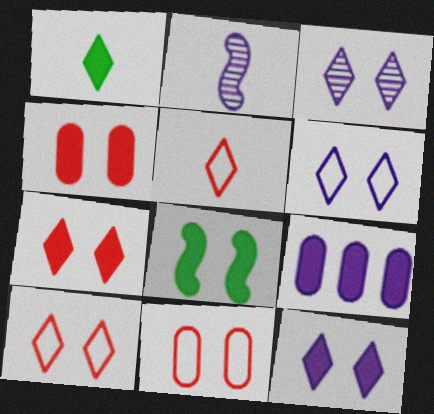[[2, 6, 9], 
[3, 6, 12], 
[3, 8, 11], 
[4, 8, 12]]